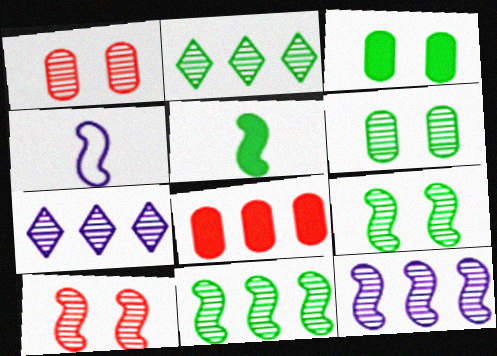[]